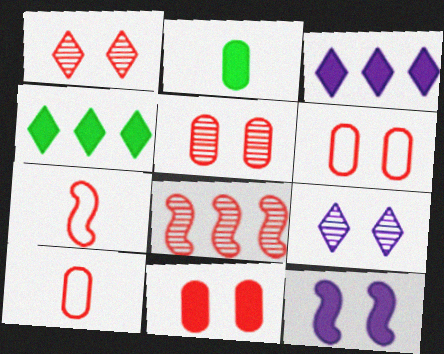[[5, 6, 11]]